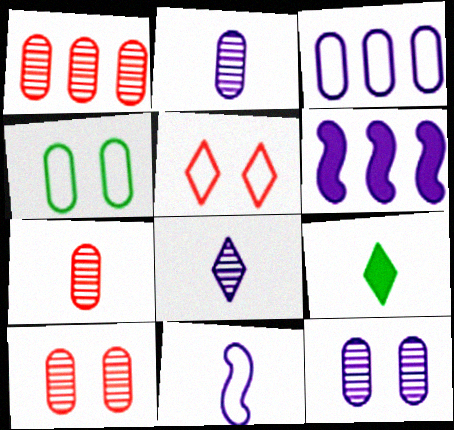[[1, 7, 10], 
[7, 9, 11]]